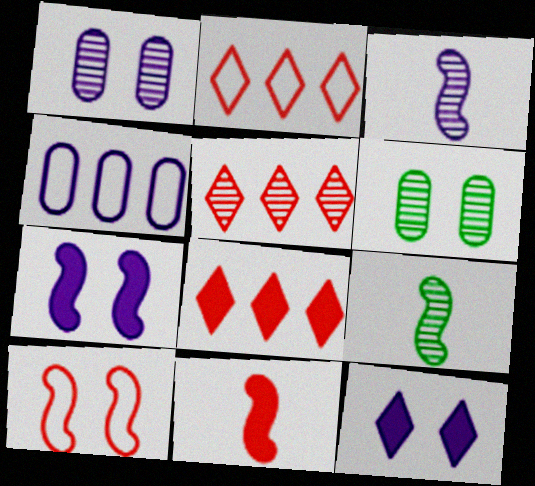[[1, 5, 9], 
[2, 5, 8], 
[3, 4, 12], 
[3, 5, 6], 
[6, 10, 12]]